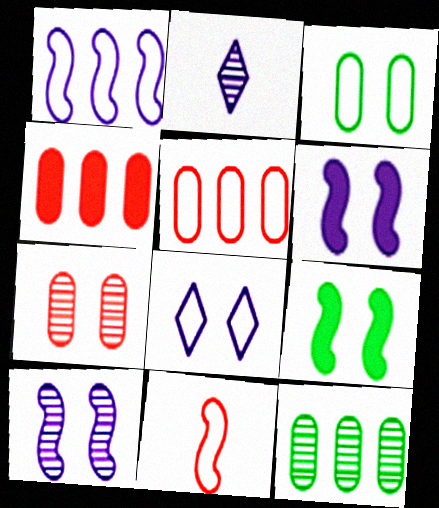[[2, 5, 9], 
[7, 8, 9]]